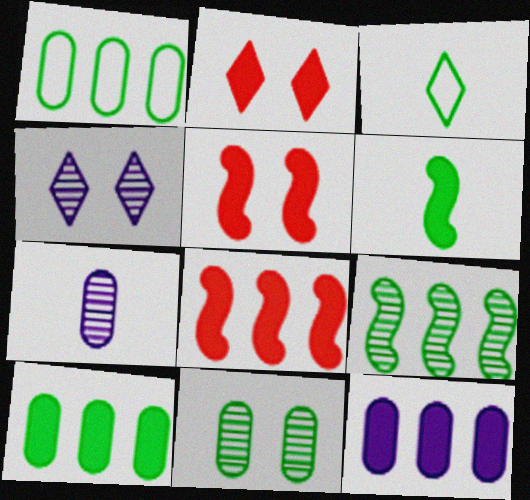[[2, 6, 12]]